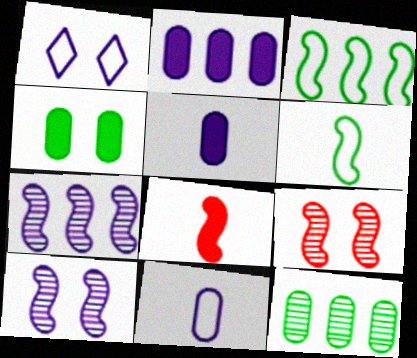[[1, 4, 9], 
[1, 5, 7], 
[1, 8, 12], 
[3, 8, 10]]